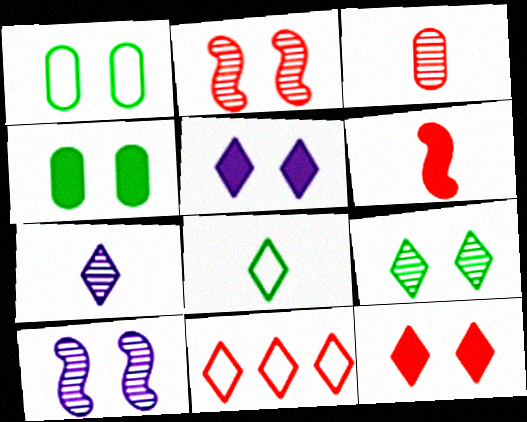[[1, 2, 5], 
[1, 10, 12]]